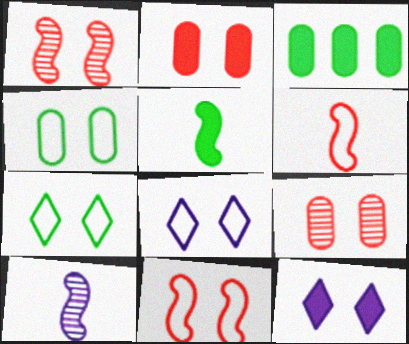[[1, 4, 12], 
[4, 8, 11], 
[5, 6, 10]]